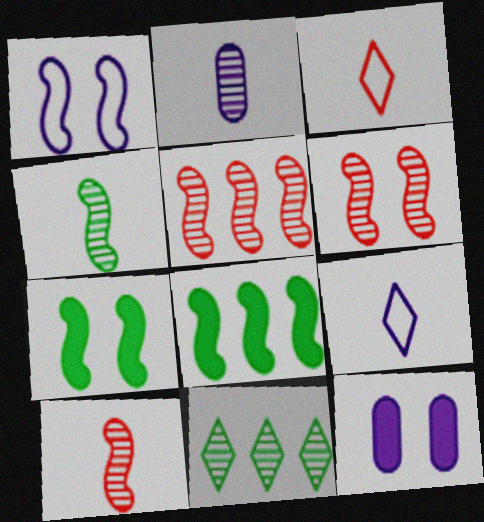[[1, 6, 7], 
[1, 8, 10], 
[2, 6, 11], 
[5, 6, 10]]